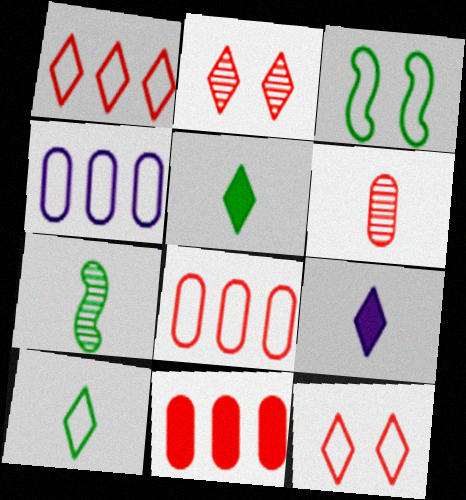[]